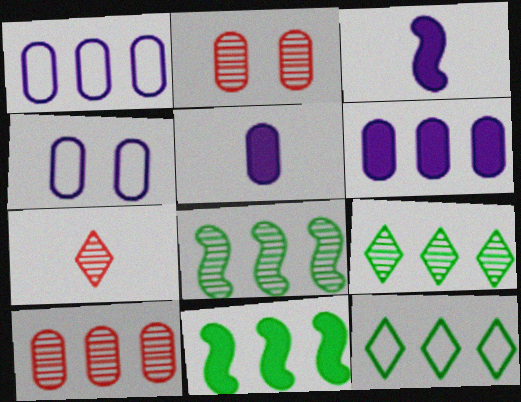[[2, 3, 12], 
[4, 7, 11]]